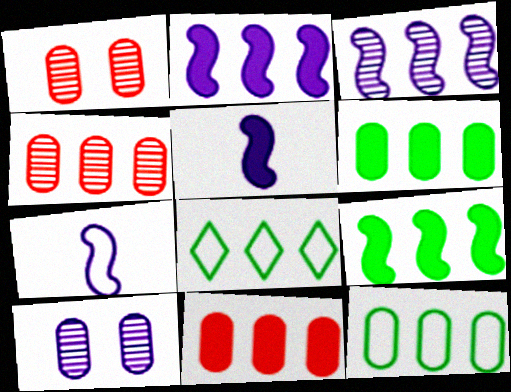[[1, 5, 8], 
[2, 4, 8], 
[3, 8, 11]]